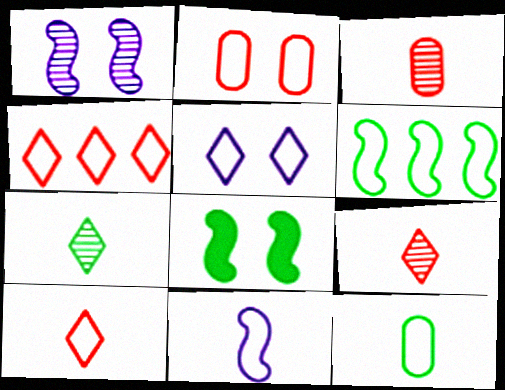[[10, 11, 12]]